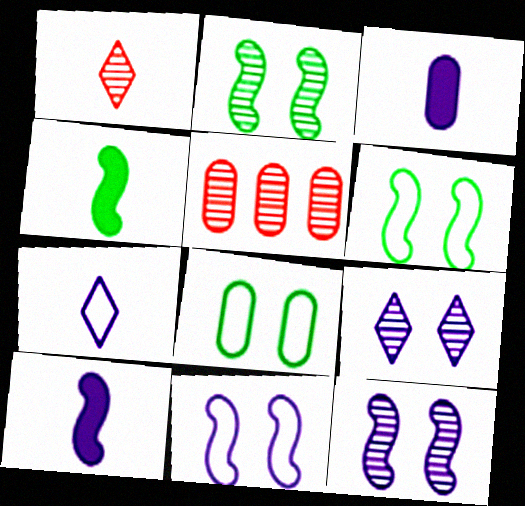[[3, 5, 8]]